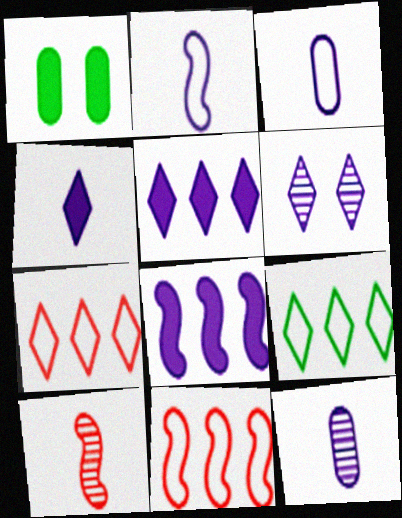[[2, 4, 12], 
[3, 6, 8]]